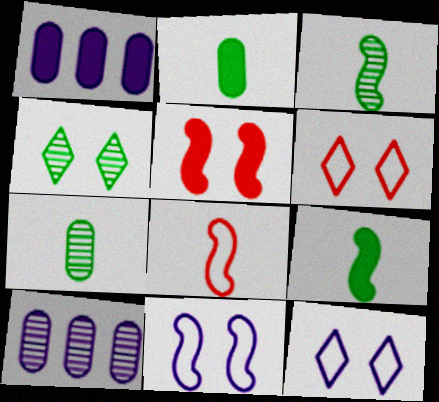[[1, 3, 6], 
[1, 4, 8], 
[6, 9, 10]]